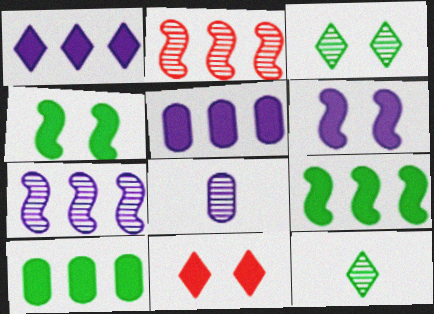[[2, 3, 8]]